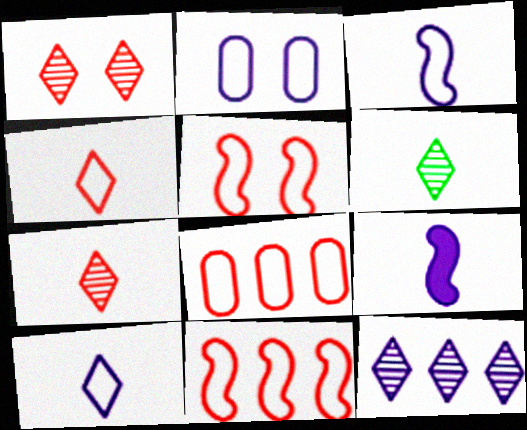[[1, 6, 12], 
[2, 9, 12], 
[4, 5, 8]]